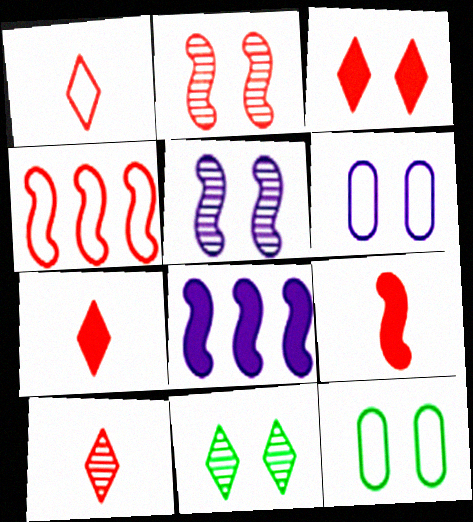[[1, 7, 10], 
[2, 4, 9], 
[3, 5, 12], 
[8, 10, 12]]